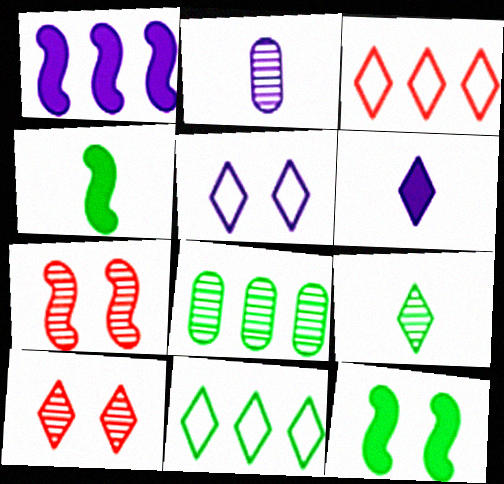[[1, 2, 5], 
[1, 3, 8], 
[2, 3, 12], 
[6, 10, 11]]